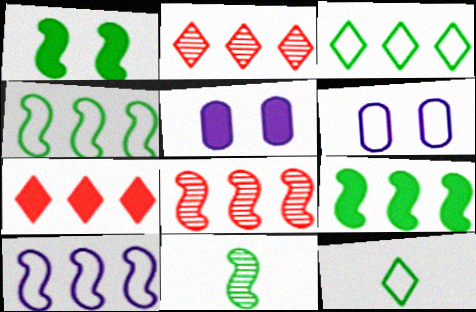[[1, 4, 11], 
[5, 8, 12], 
[6, 7, 11], 
[8, 9, 10]]